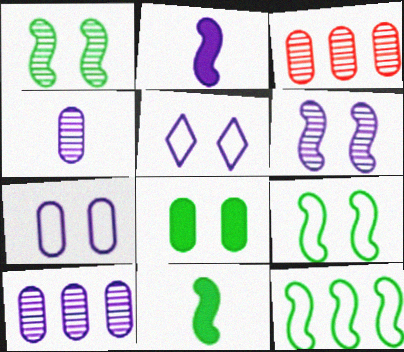[[1, 11, 12], 
[2, 5, 10], 
[3, 5, 11]]